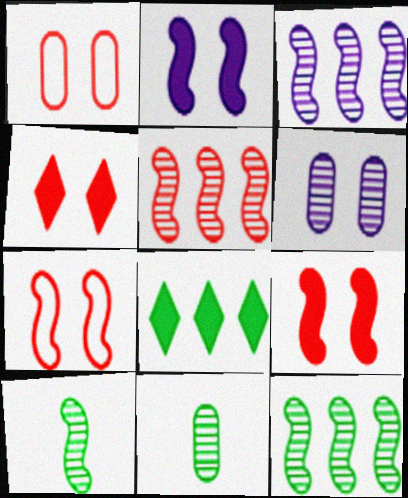[[3, 5, 12]]